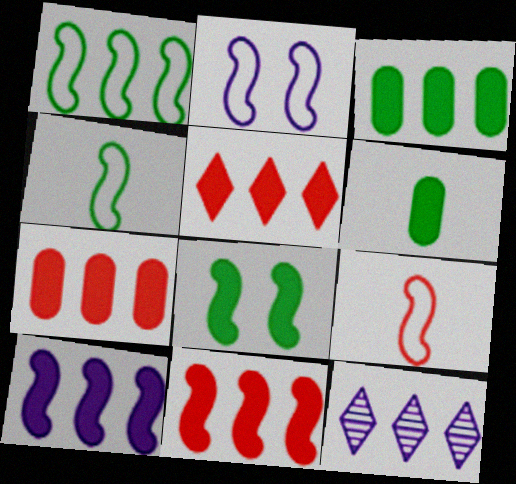[[1, 2, 9], 
[1, 7, 12], 
[3, 5, 10], 
[5, 7, 11]]